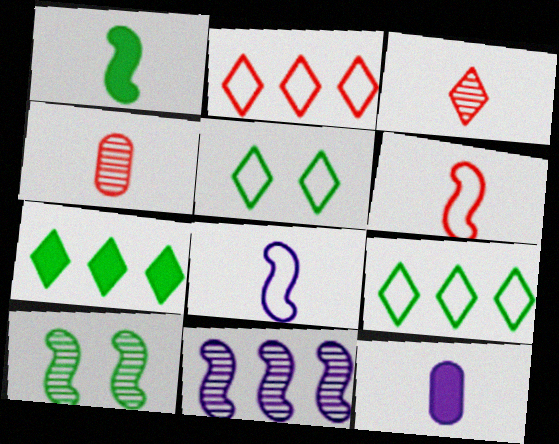[[2, 10, 12]]